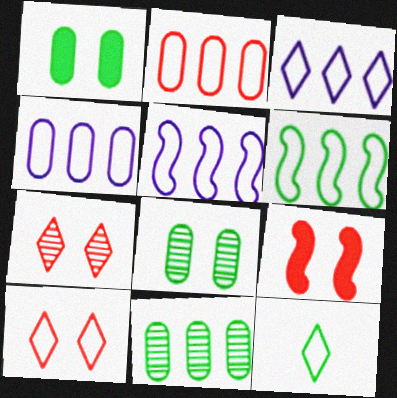[[2, 3, 6], 
[3, 4, 5], 
[3, 10, 12]]